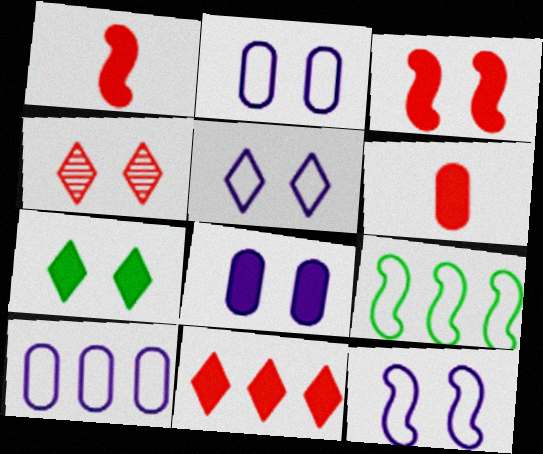[[2, 5, 12], 
[3, 6, 11], 
[3, 7, 8], 
[4, 5, 7]]